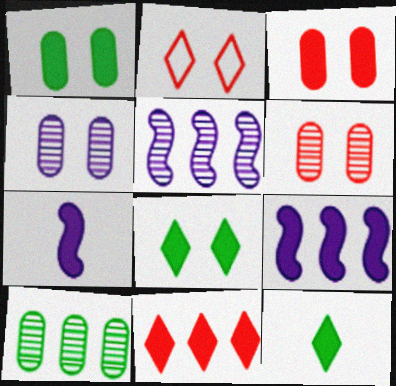[[1, 7, 11], 
[2, 7, 10], 
[3, 9, 12]]